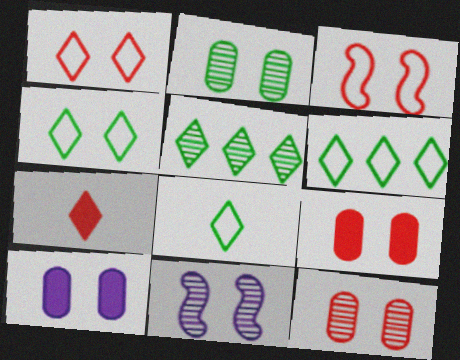[[4, 6, 8], 
[4, 9, 11]]